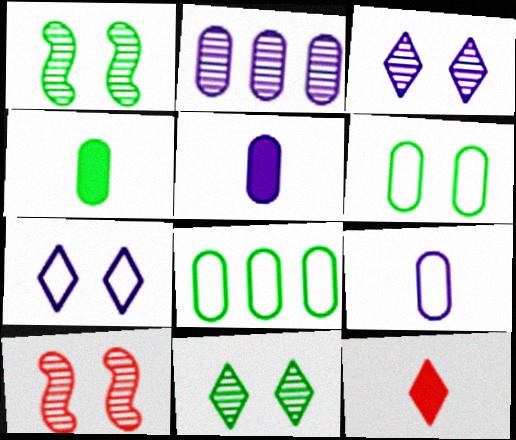[]